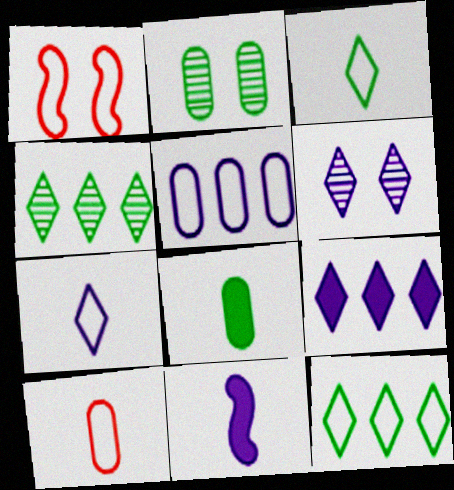[[1, 3, 5], 
[5, 6, 11], 
[6, 7, 9]]